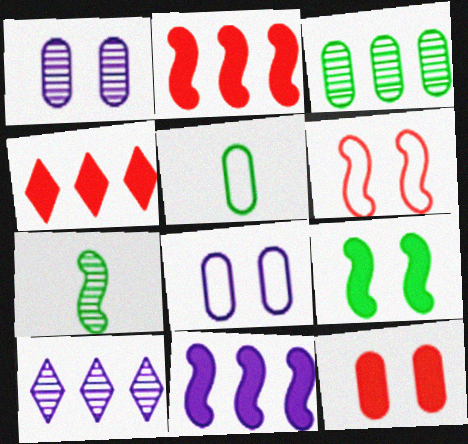[[4, 7, 8], 
[6, 7, 11]]